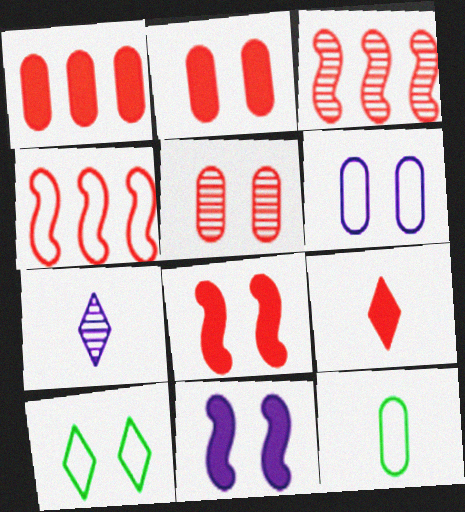[[1, 8, 9], 
[4, 5, 9], 
[5, 10, 11]]